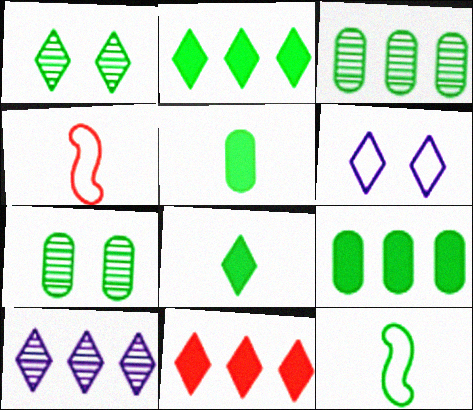[[1, 9, 12], 
[2, 7, 12]]